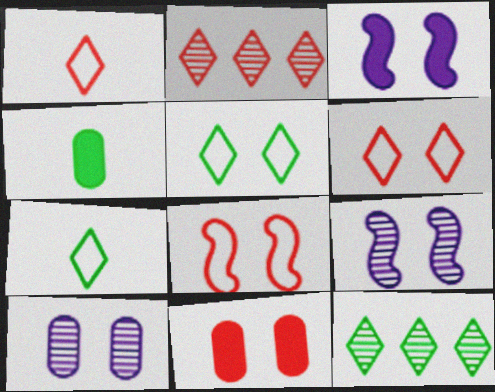[[5, 9, 11]]